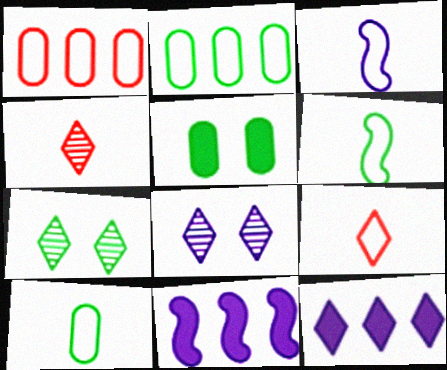[[3, 9, 10], 
[7, 9, 12]]